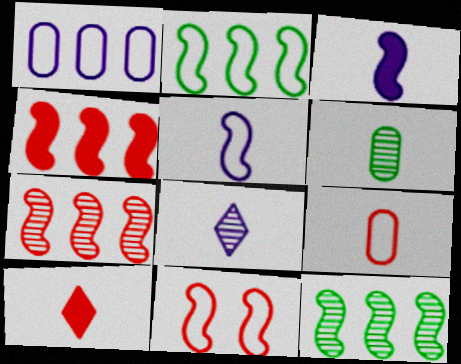[[2, 5, 11], 
[3, 11, 12], 
[5, 6, 10]]